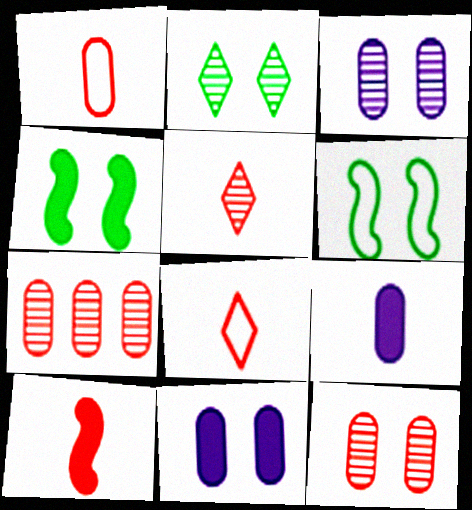[[1, 5, 10]]